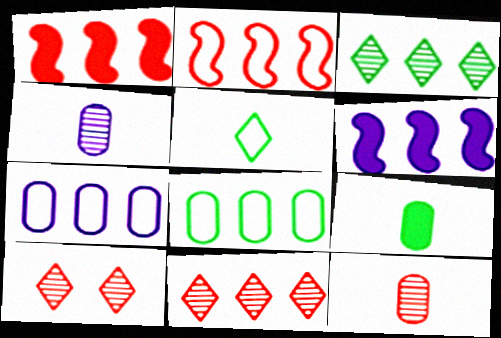[[1, 3, 7], 
[6, 8, 11]]